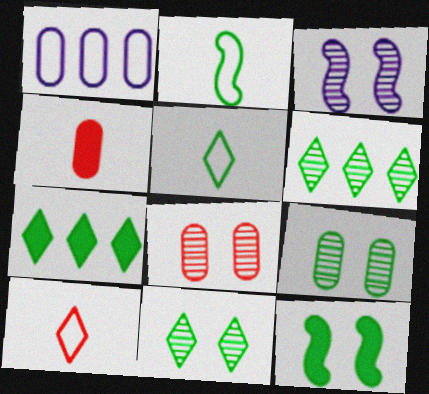[[1, 4, 9], 
[2, 7, 9], 
[3, 8, 11], 
[5, 7, 11]]